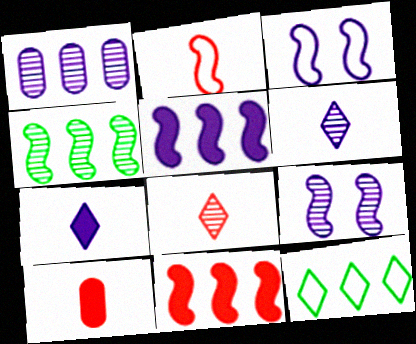[[1, 3, 7], 
[1, 6, 9], 
[1, 11, 12], 
[2, 8, 10], 
[9, 10, 12]]